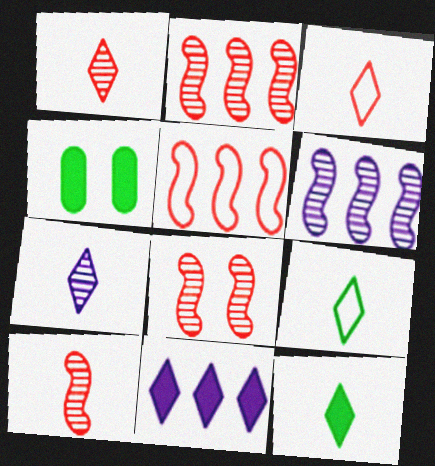[[2, 8, 10], 
[3, 4, 6], 
[3, 7, 12], 
[4, 5, 7]]